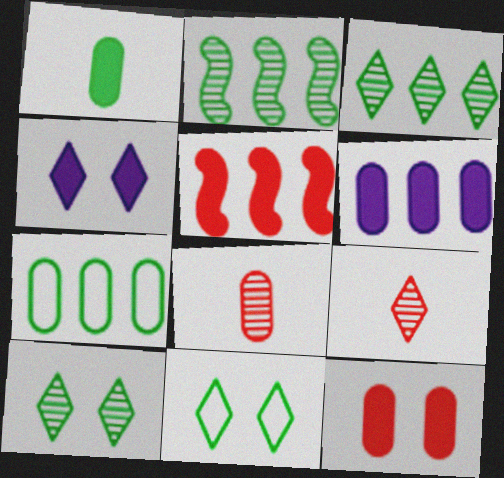[[1, 2, 11], 
[1, 4, 5], 
[1, 6, 12]]